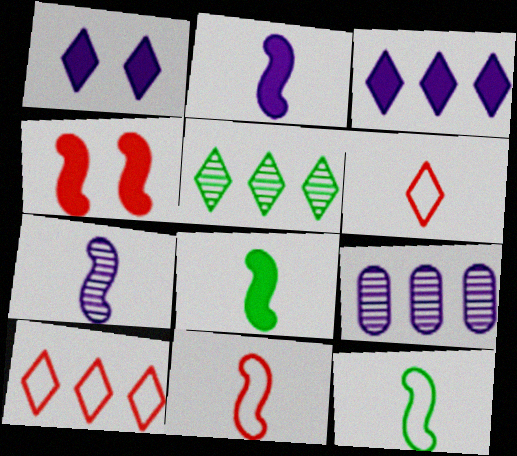[[1, 5, 6], 
[3, 5, 10], 
[7, 8, 11]]